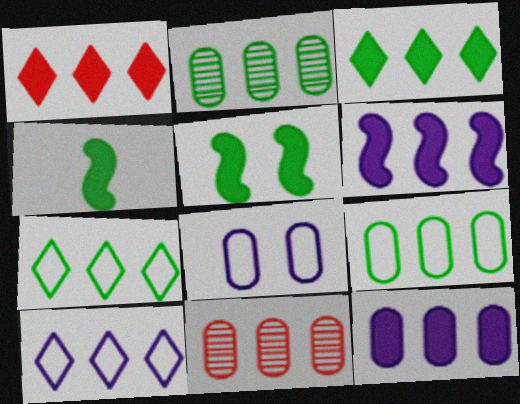[[6, 7, 11], 
[9, 11, 12]]